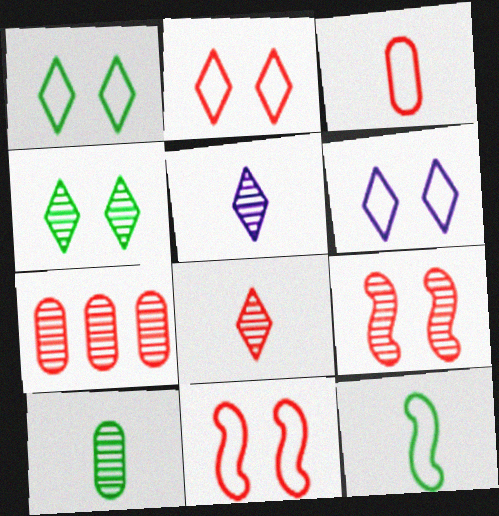[[1, 2, 6], 
[7, 8, 9]]